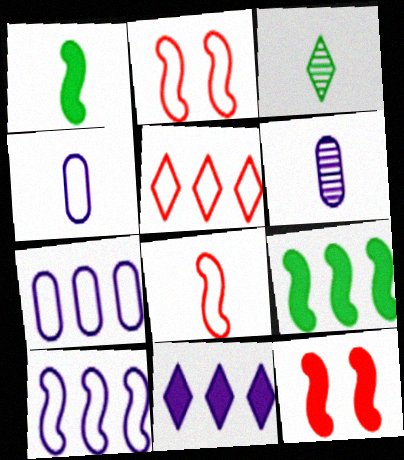[[3, 7, 12]]